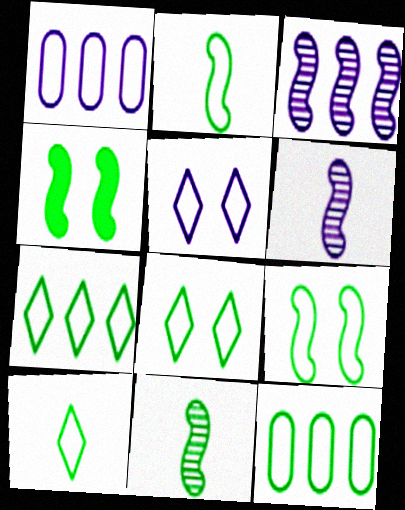[[2, 8, 12], 
[7, 8, 10], 
[9, 10, 12]]